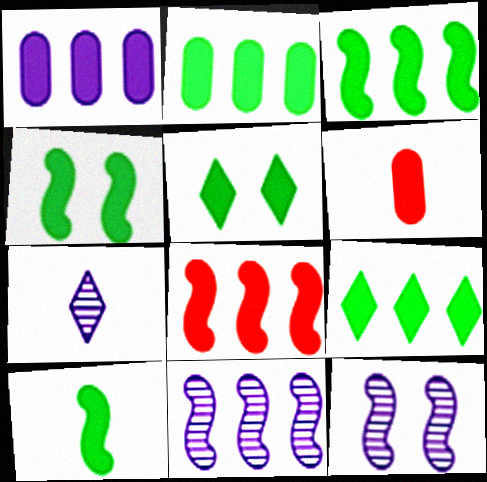[[1, 8, 9], 
[2, 3, 9], 
[2, 5, 10], 
[3, 4, 10]]